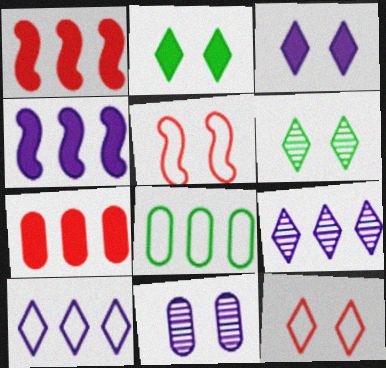[[1, 8, 9], 
[2, 5, 11], 
[3, 6, 12]]